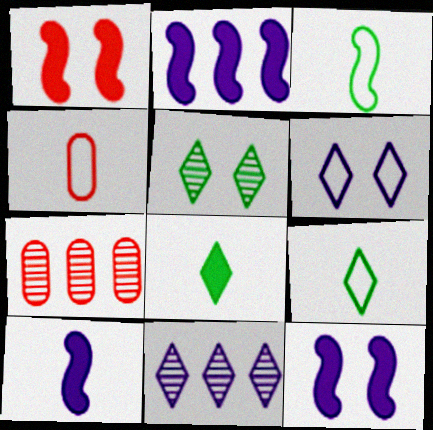[[2, 4, 5], 
[2, 10, 12], 
[7, 9, 12]]